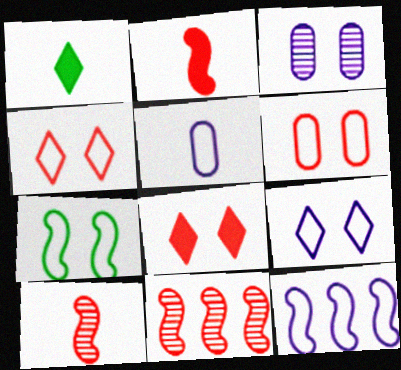[[1, 5, 10], 
[3, 7, 8], 
[5, 9, 12], 
[6, 7, 9]]